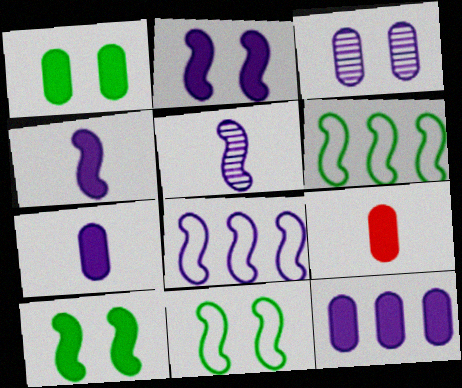[[1, 9, 12], 
[2, 5, 8]]